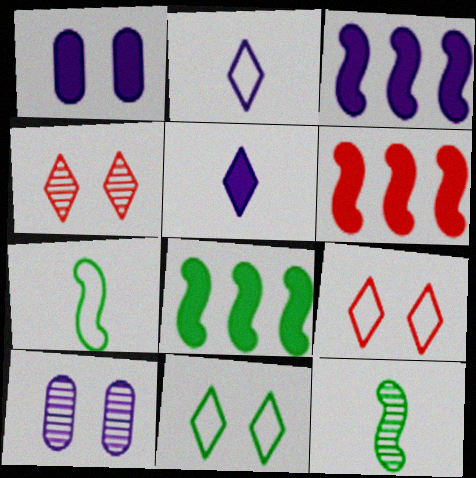[[1, 3, 5], 
[2, 3, 10], 
[3, 6, 8]]